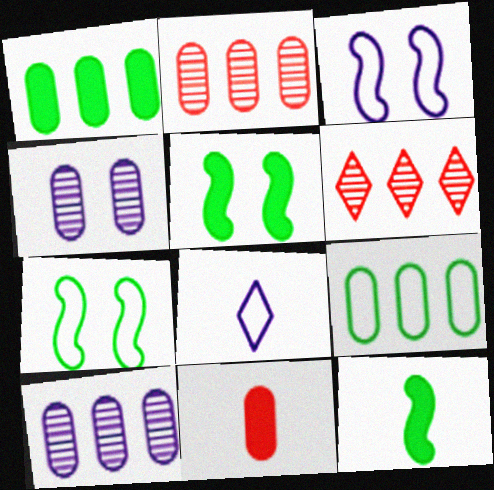[[2, 5, 8], 
[4, 9, 11]]